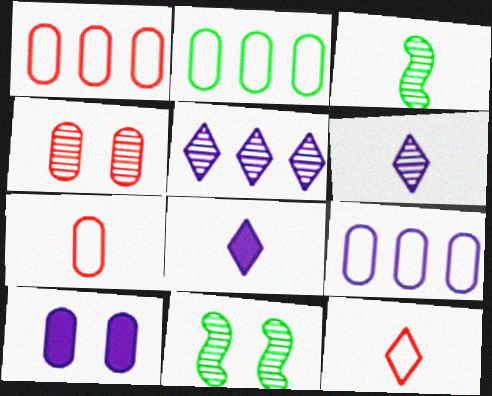[[1, 2, 9], 
[1, 8, 11], 
[3, 4, 5], 
[3, 7, 8]]